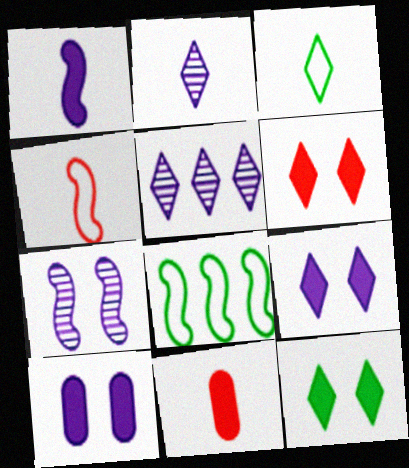[[3, 5, 6], 
[6, 9, 12]]